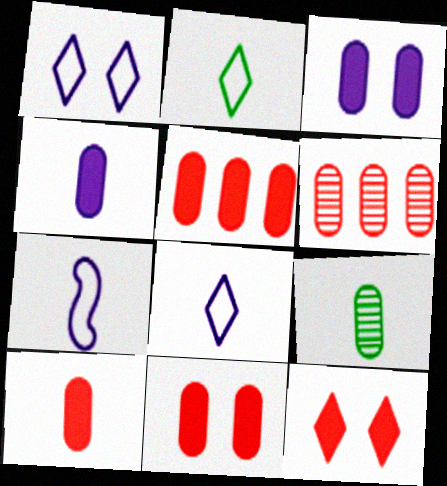[[5, 10, 11]]